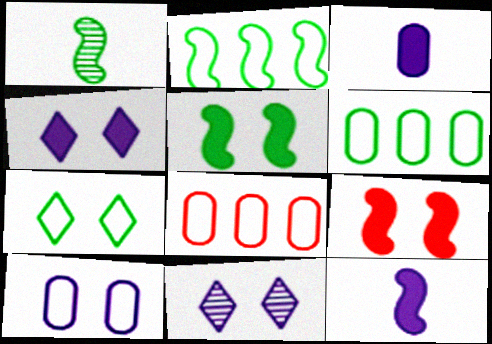[[1, 2, 5], 
[1, 4, 8]]